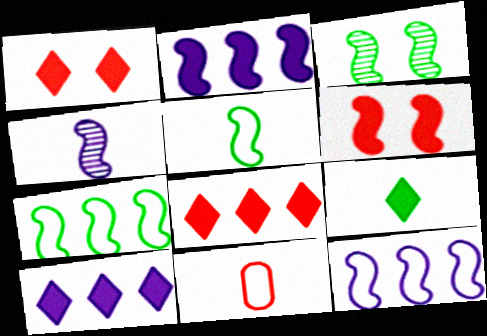[[1, 9, 10], 
[3, 10, 11], 
[4, 6, 7], 
[4, 9, 11]]